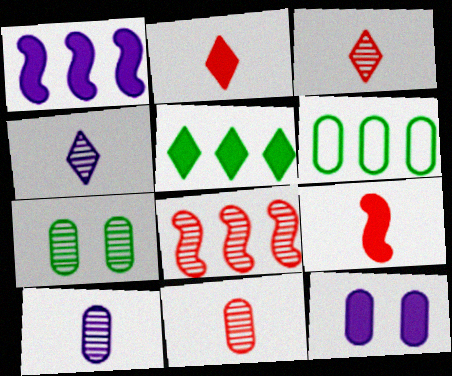[[4, 7, 8], 
[5, 9, 12], 
[6, 11, 12]]